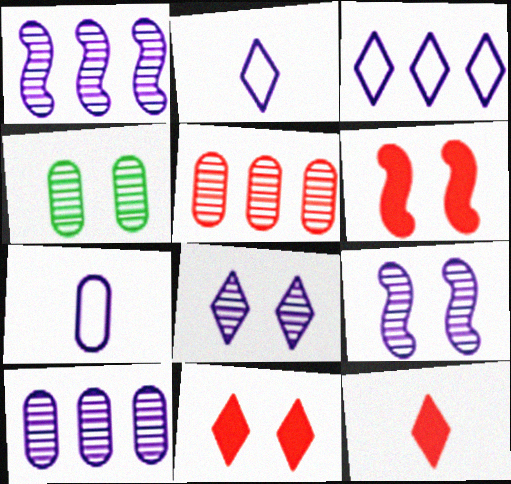[]